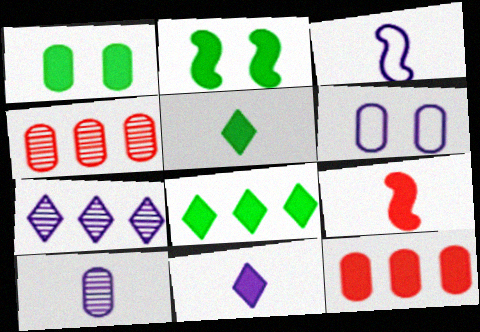[[2, 11, 12], 
[3, 10, 11]]